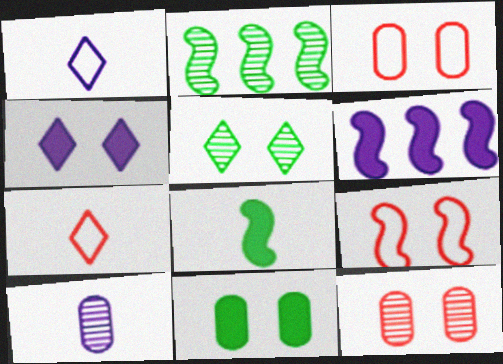[[7, 8, 10]]